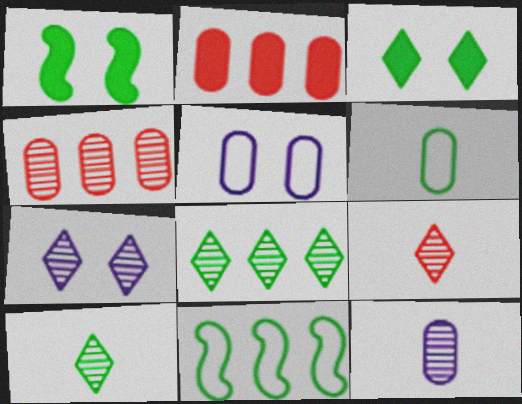[[1, 6, 8], 
[7, 8, 9]]